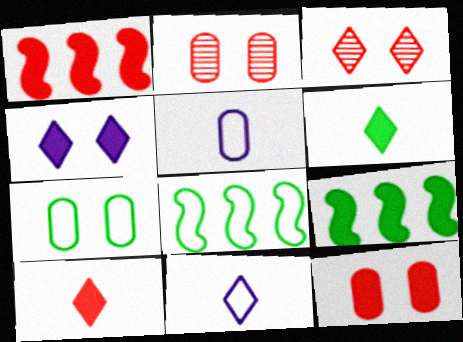[[1, 10, 12], 
[2, 9, 11], 
[3, 5, 9]]